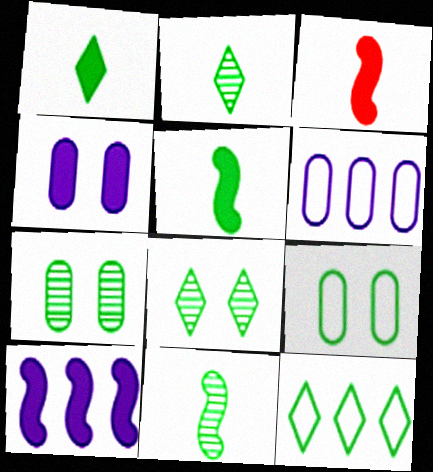[[1, 8, 12], 
[3, 6, 8], 
[5, 7, 12]]